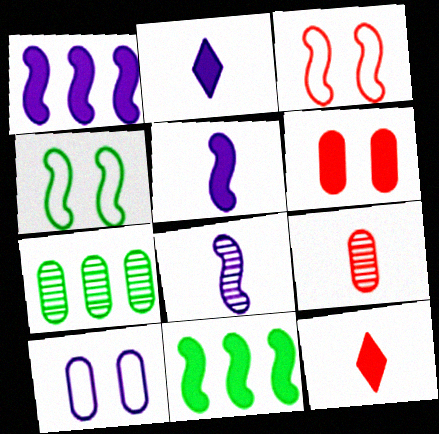[[2, 3, 7], 
[2, 6, 11], 
[3, 8, 11]]